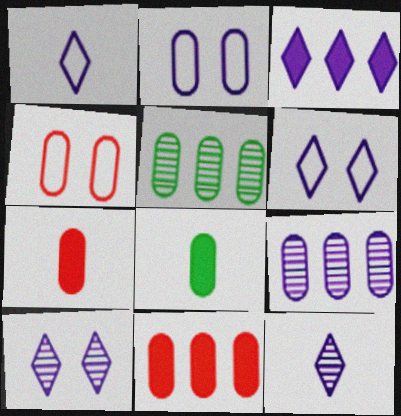[[1, 3, 10], 
[2, 5, 7], 
[3, 6, 12], 
[4, 8, 9]]